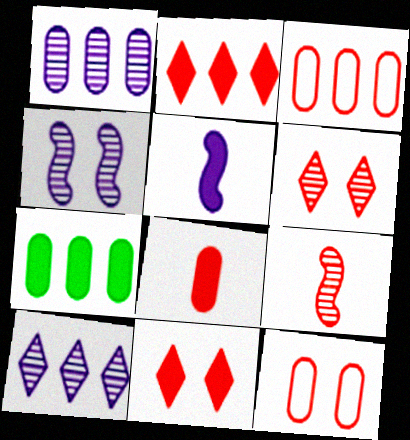[[1, 3, 7], 
[2, 9, 12], 
[3, 9, 11], 
[5, 7, 11]]